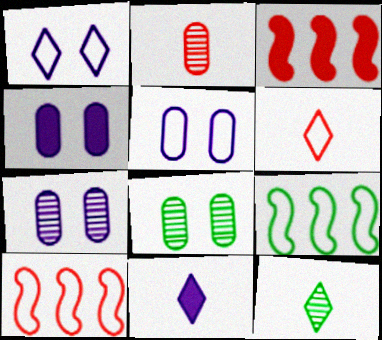[[3, 5, 12], 
[4, 5, 7], 
[4, 10, 12], 
[5, 6, 9], 
[6, 11, 12], 
[8, 10, 11]]